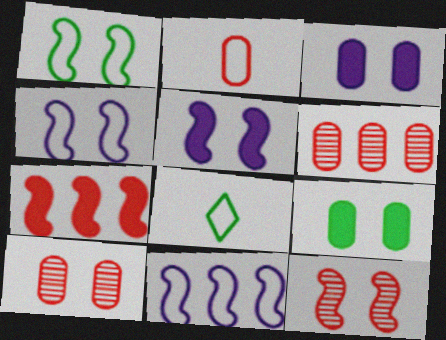[[1, 5, 12], 
[5, 6, 8]]